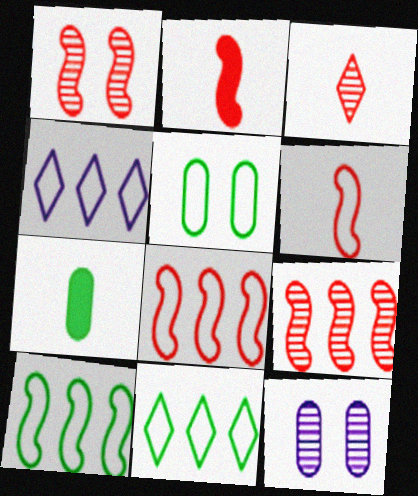[[1, 2, 8], 
[1, 4, 7], 
[2, 11, 12], 
[4, 5, 6]]